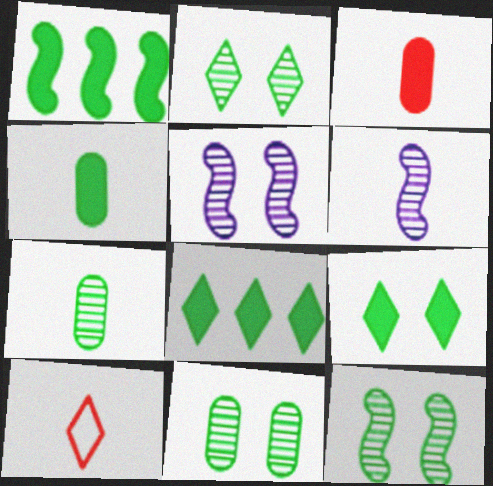[[1, 4, 9], 
[2, 11, 12], 
[4, 6, 10]]